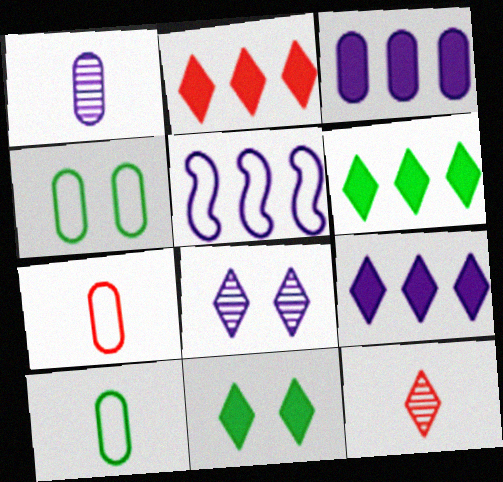[[2, 6, 9]]